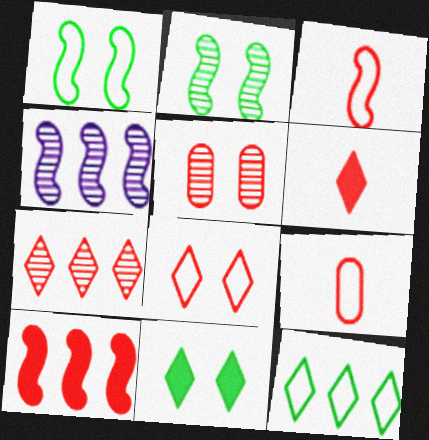[[4, 9, 11], 
[6, 7, 8]]